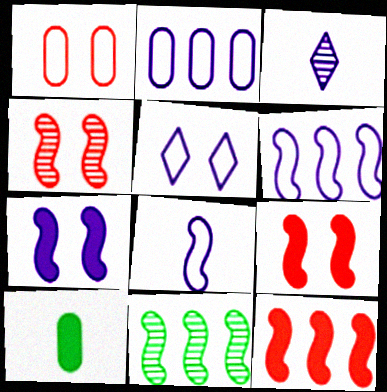[[2, 3, 7], 
[2, 5, 8], 
[6, 11, 12], 
[8, 9, 11]]